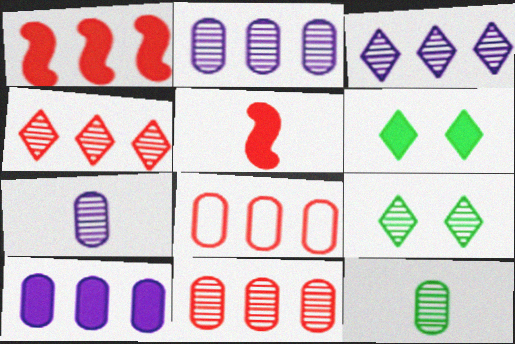[[1, 4, 8], 
[5, 6, 10]]